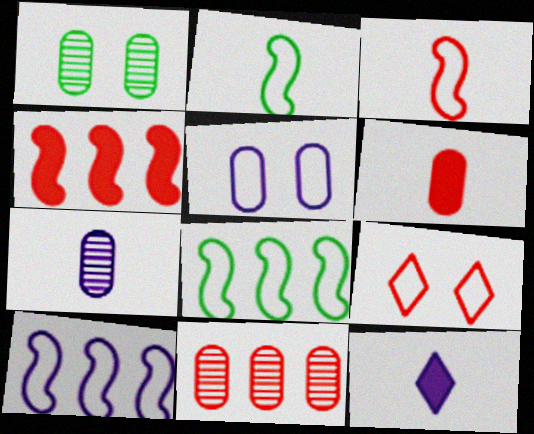[[1, 7, 11]]